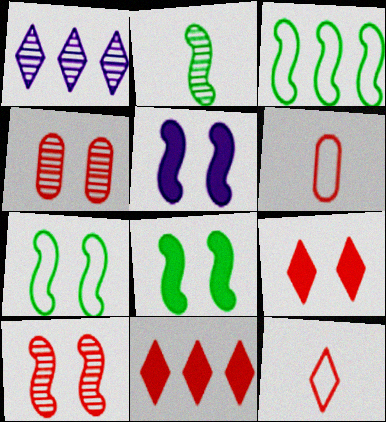[[1, 2, 4], 
[1, 6, 8], 
[2, 3, 8], 
[5, 7, 10], 
[6, 10, 11]]